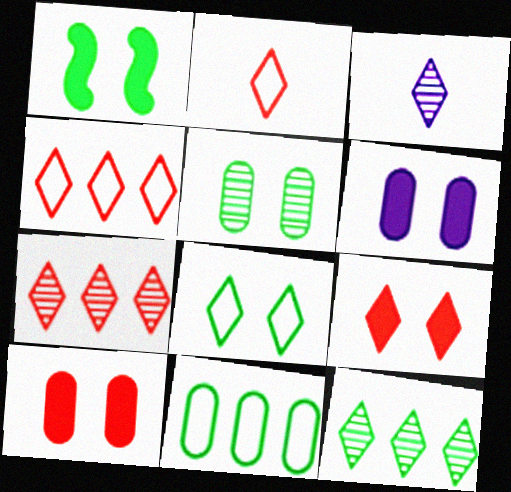[[1, 5, 8], 
[1, 6, 9], 
[2, 7, 9]]